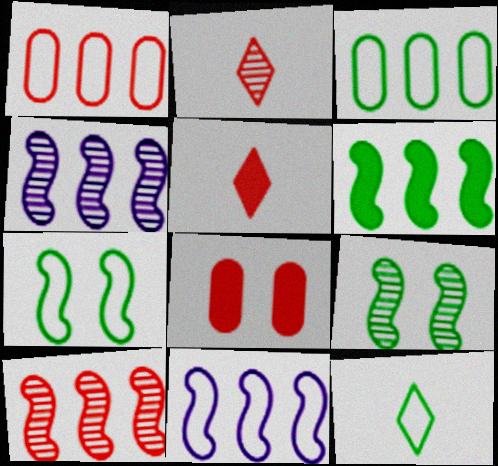[[3, 7, 12], 
[4, 8, 12], 
[6, 10, 11]]